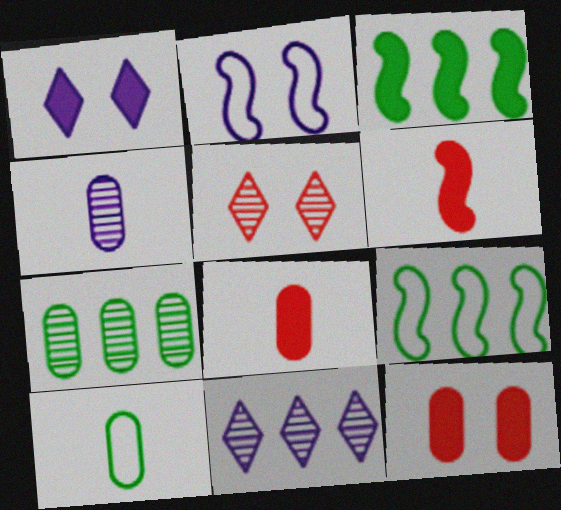[[1, 3, 8], 
[4, 8, 10]]